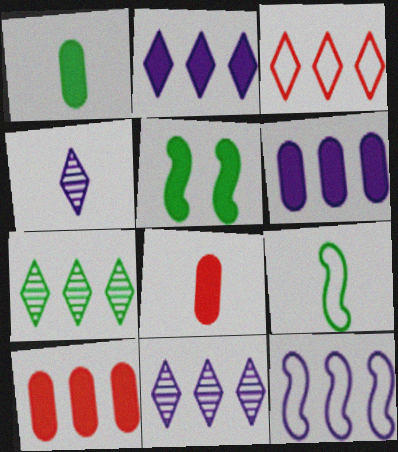[[2, 3, 7], 
[2, 5, 8], 
[4, 8, 9], 
[6, 11, 12], 
[7, 10, 12]]